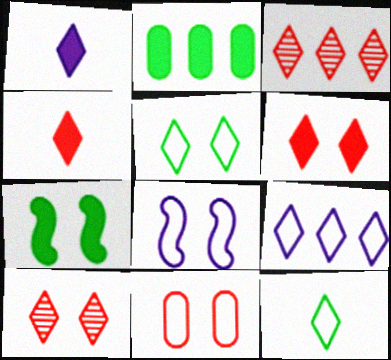[[1, 3, 5], 
[5, 8, 11]]